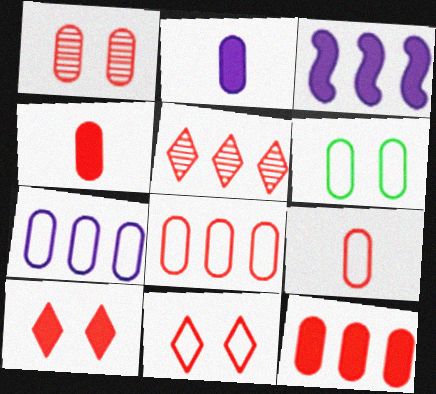[[1, 4, 8], 
[1, 9, 12], 
[6, 7, 9]]